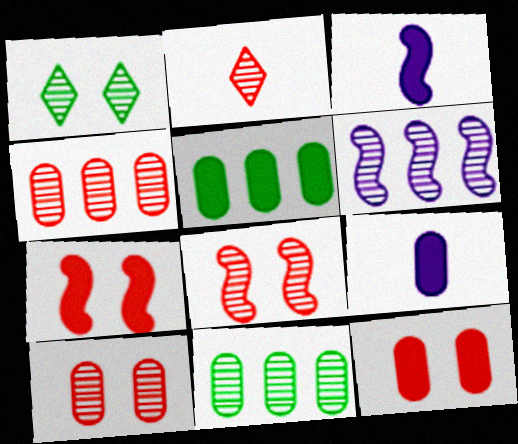[[2, 4, 8], 
[5, 9, 12]]